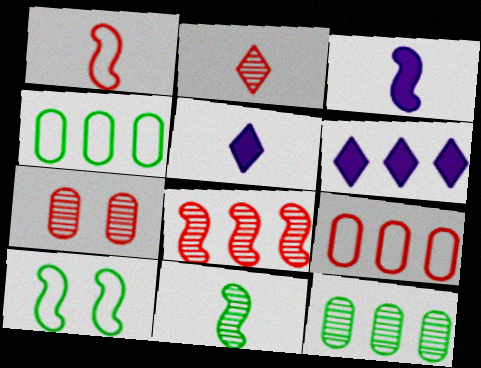[[1, 3, 11], 
[2, 7, 8], 
[3, 8, 10], 
[4, 6, 8]]